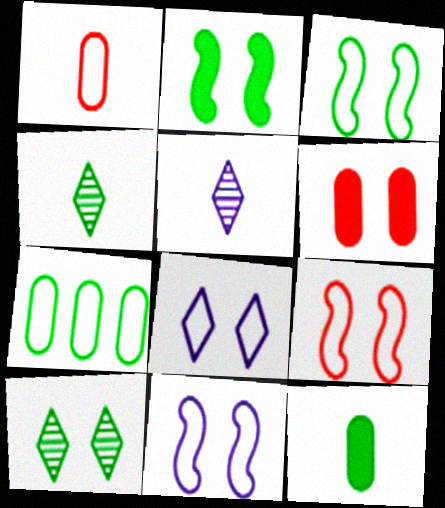[[2, 4, 7], 
[3, 9, 11], 
[6, 10, 11]]